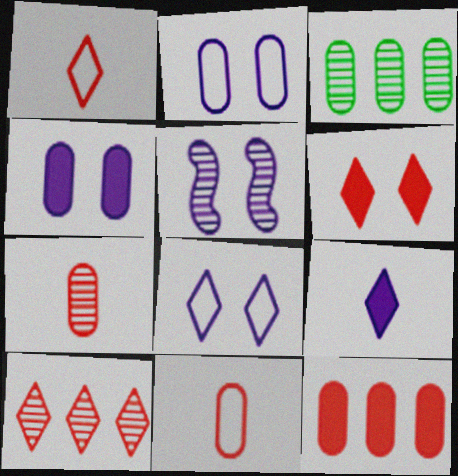[[1, 6, 10], 
[3, 4, 11], 
[4, 5, 8]]